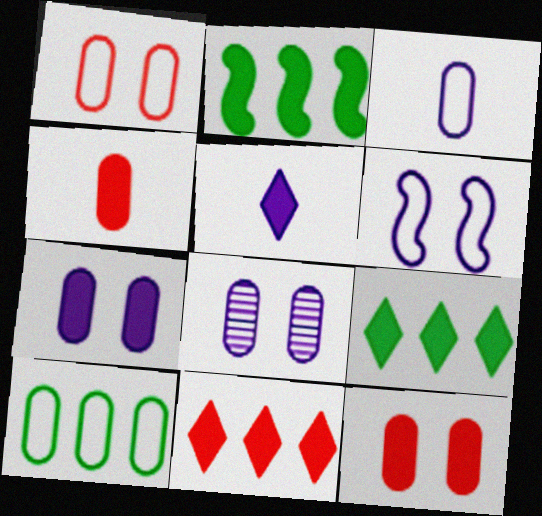[[1, 3, 10], 
[2, 5, 12], 
[4, 8, 10]]